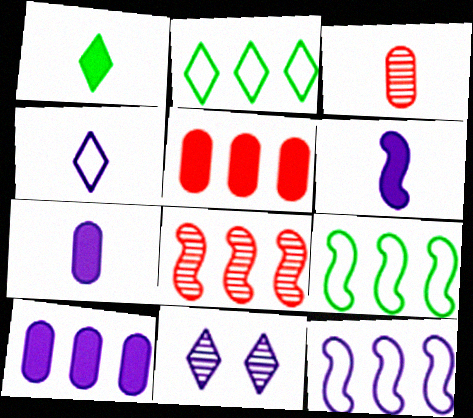[[2, 8, 10], 
[7, 11, 12]]